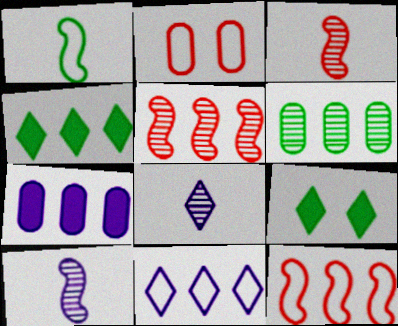[[1, 2, 11], 
[1, 6, 9], 
[2, 4, 10]]